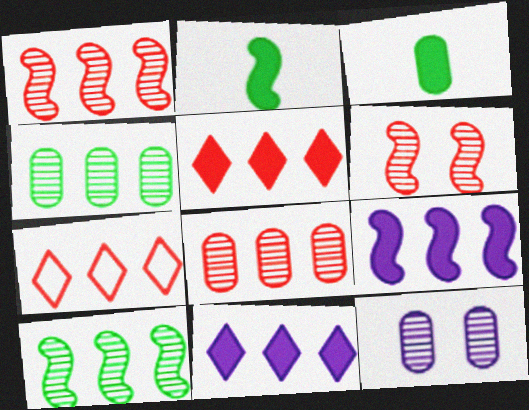[[2, 7, 12], 
[4, 7, 9]]